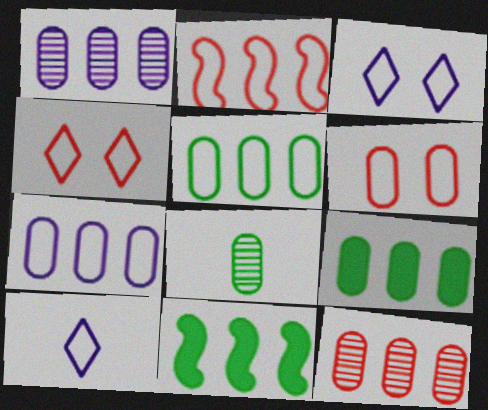[[7, 9, 12]]